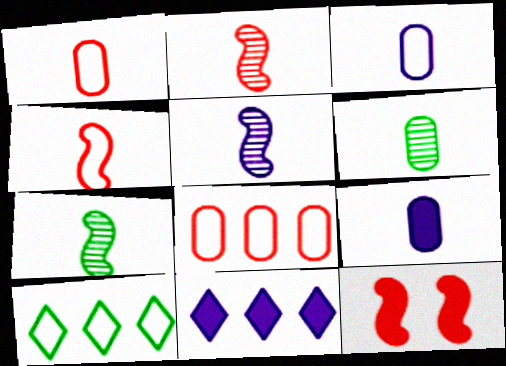[[1, 6, 9], 
[2, 5, 7]]